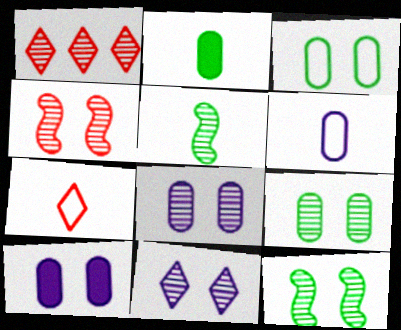[[1, 5, 8], 
[4, 9, 11]]